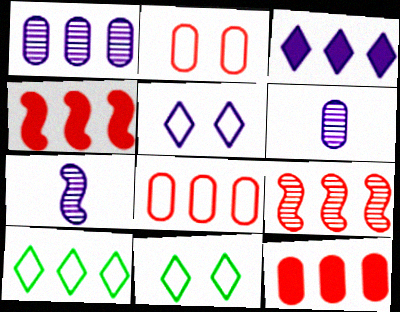[[1, 4, 10], 
[4, 6, 11], 
[7, 11, 12]]